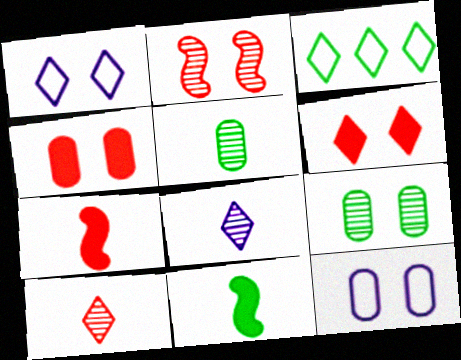[[3, 6, 8], 
[3, 9, 11], 
[4, 9, 12]]